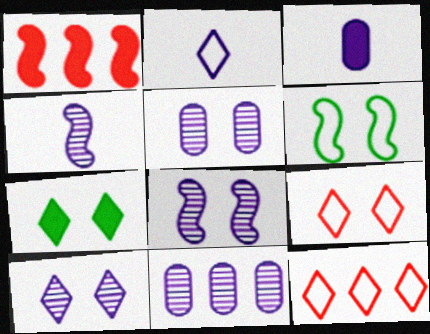[[1, 3, 7], 
[1, 4, 6], 
[2, 3, 4], 
[4, 10, 11], 
[5, 8, 10], 
[7, 9, 10]]